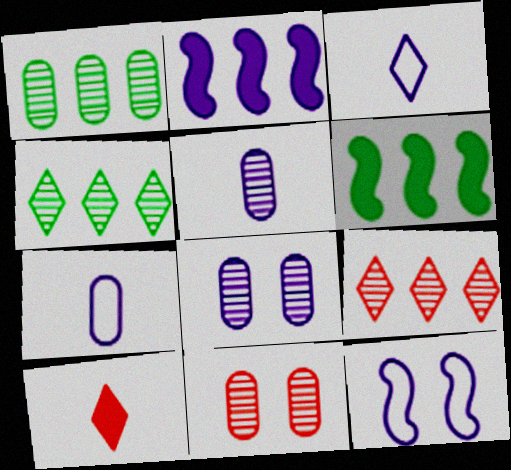[[1, 5, 11], 
[1, 10, 12], 
[2, 3, 8], 
[3, 6, 11]]